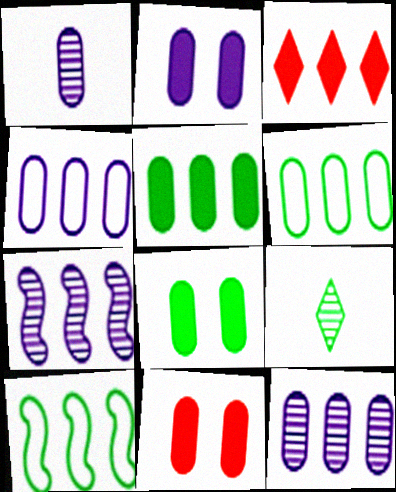[[1, 2, 4], 
[1, 6, 11], 
[2, 8, 11], 
[3, 6, 7], 
[3, 10, 12], 
[8, 9, 10]]